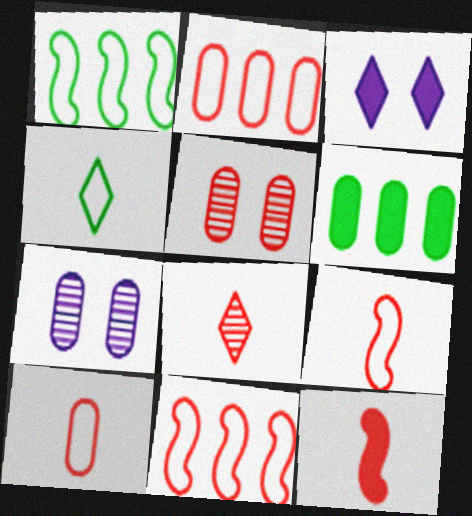[[3, 6, 12], 
[6, 7, 10], 
[8, 10, 12]]